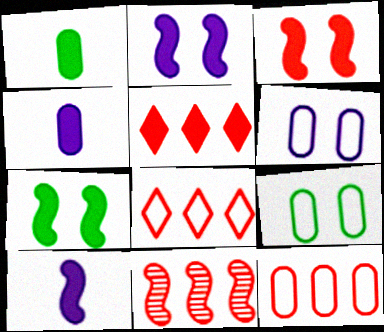[[1, 2, 5], 
[2, 3, 7], 
[4, 5, 7], 
[5, 11, 12]]